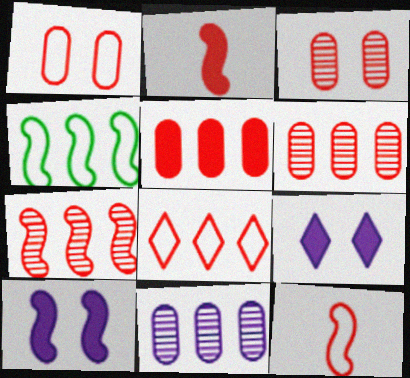[[1, 8, 12], 
[2, 3, 8], 
[5, 7, 8]]